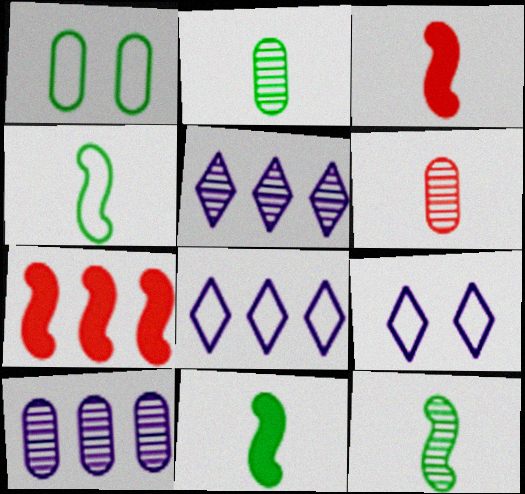[[1, 3, 5], 
[2, 7, 9], 
[4, 11, 12]]